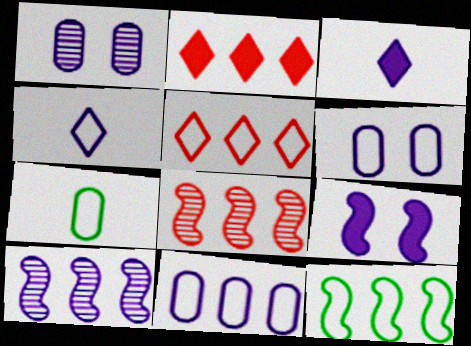[[3, 6, 10], 
[5, 11, 12]]